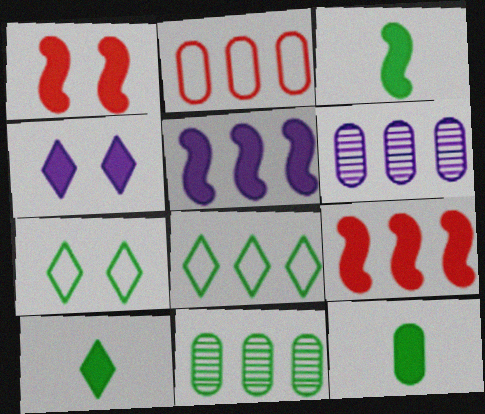[[1, 3, 5], 
[3, 7, 11], 
[3, 10, 12], 
[4, 9, 12], 
[6, 8, 9]]